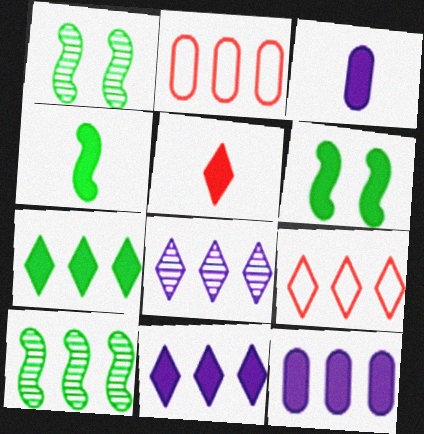[[1, 3, 9], 
[2, 10, 11], 
[3, 4, 5], 
[5, 6, 12], 
[7, 8, 9], 
[9, 10, 12]]